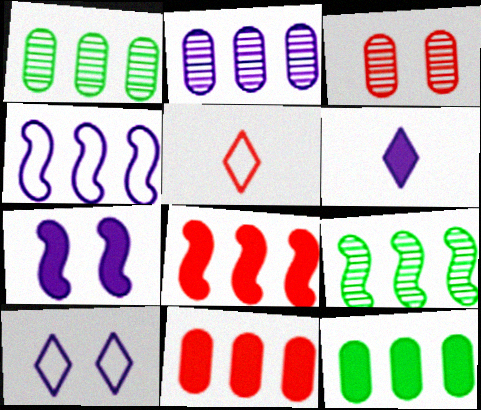[[1, 5, 7], 
[3, 5, 8], 
[4, 8, 9]]